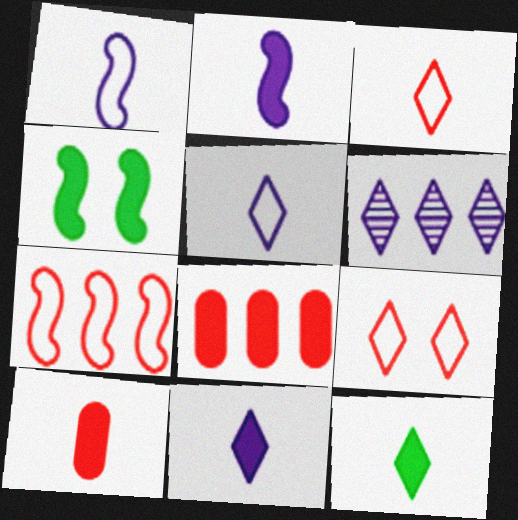[[2, 10, 12], 
[4, 8, 11], 
[6, 9, 12]]